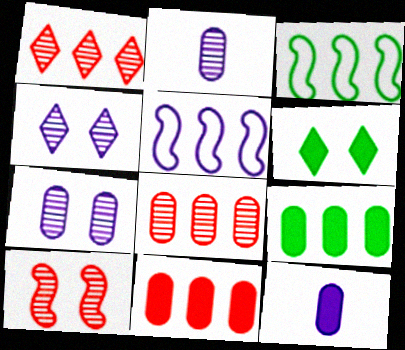[[1, 5, 9], 
[4, 5, 12]]